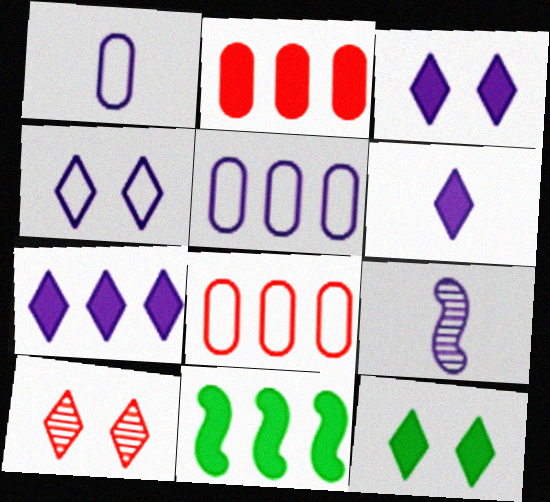[[1, 6, 9], 
[1, 10, 11], 
[2, 7, 11], 
[3, 5, 9], 
[3, 6, 7], 
[4, 10, 12], 
[8, 9, 12]]